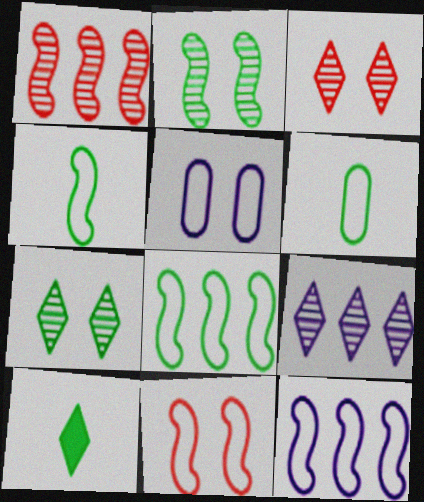[[1, 5, 10], 
[4, 11, 12]]